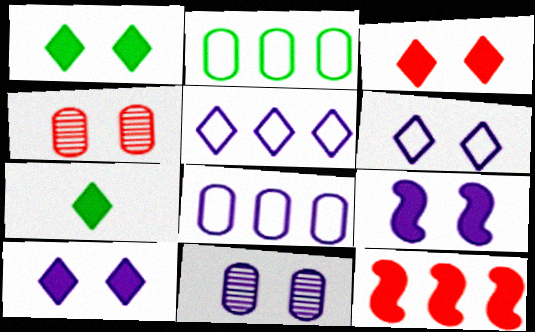[[1, 3, 10], 
[6, 9, 11]]